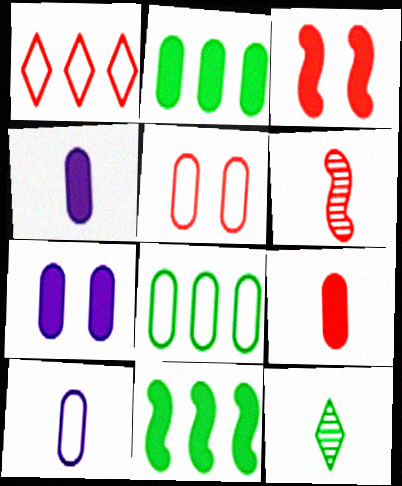[[2, 7, 9], 
[5, 8, 10]]